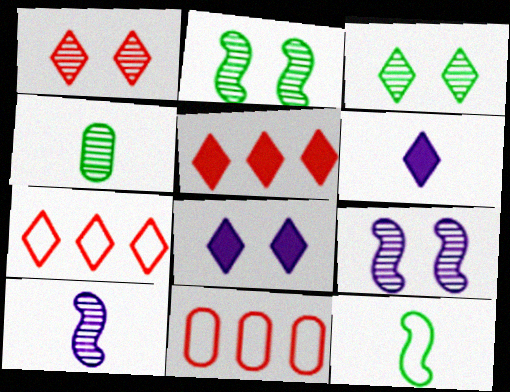[[2, 6, 11], 
[3, 6, 7]]